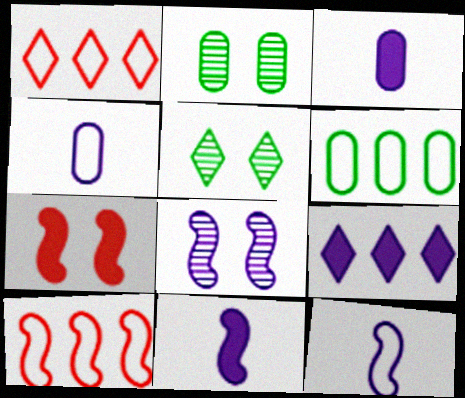[[1, 2, 11], 
[3, 5, 10], 
[4, 8, 9]]